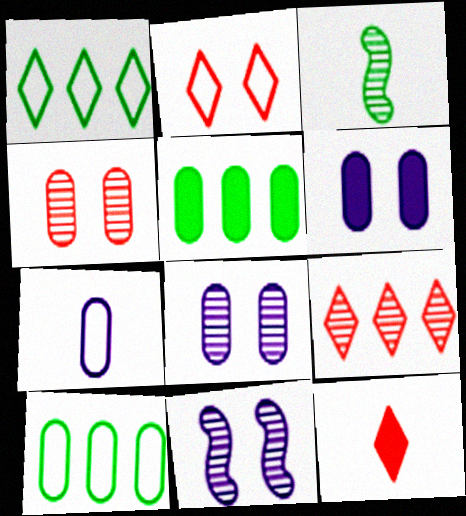[[2, 9, 12], 
[3, 7, 12], 
[3, 8, 9], 
[4, 5, 7], 
[10, 11, 12]]